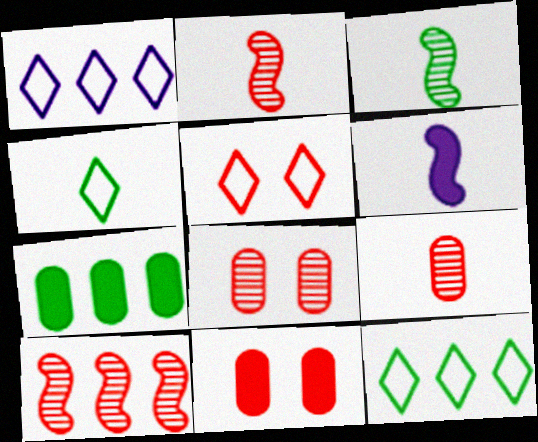[[1, 3, 11], 
[1, 4, 5], 
[1, 7, 10], 
[4, 6, 9], 
[6, 8, 12]]